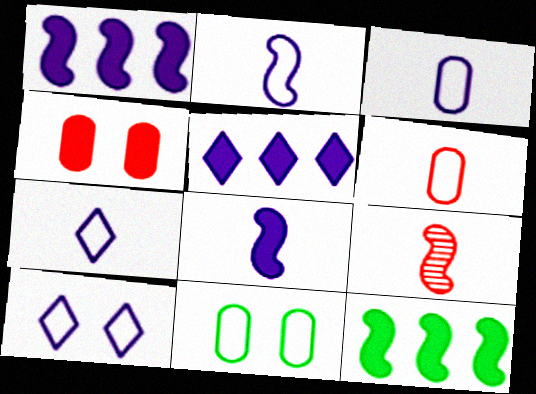[[2, 3, 7], 
[5, 9, 11]]